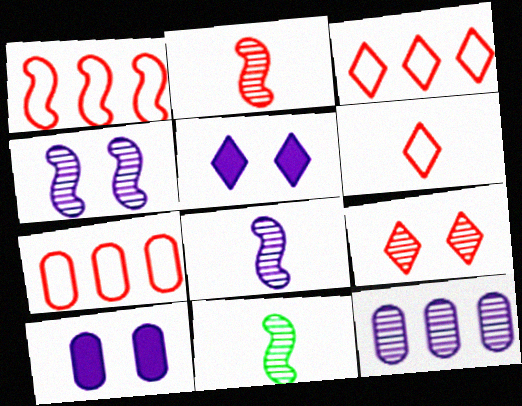[[1, 3, 7], 
[2, 8, 11], 
[3, 10, 11], 
[5, 7, 11], 
[9, 11, 12]]